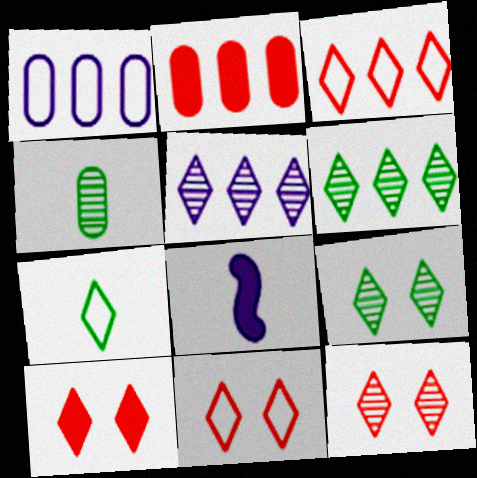[[5, 7, 10], 
[10, 11, 12]]